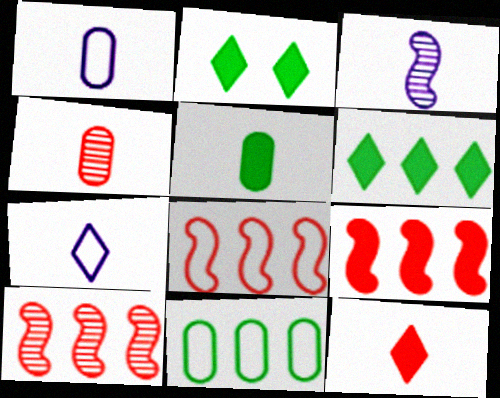[[1, 2, 10], 
[1, 4, 5], 
[8, 9, 10]]